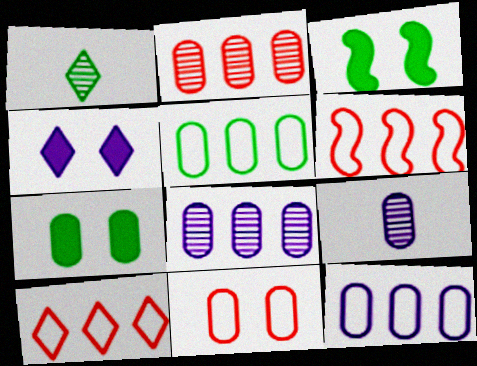[[1, 3, 5], 
[1, 4, 10], 
[3, 9, 10]]